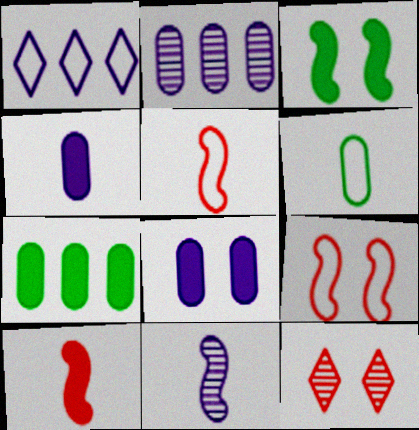[[1, 6, 9], 
[1, 8, 11]]